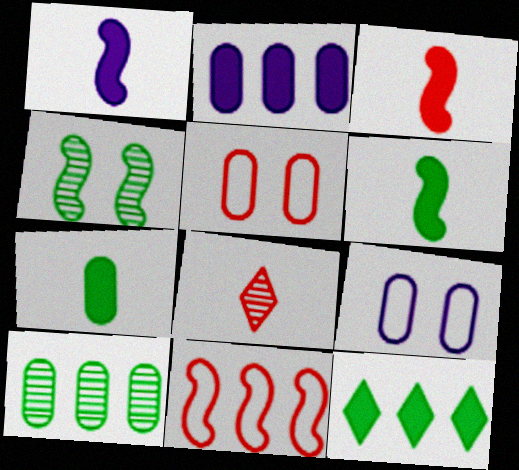[[1, 3, 6], 
[1, 4, 11]]